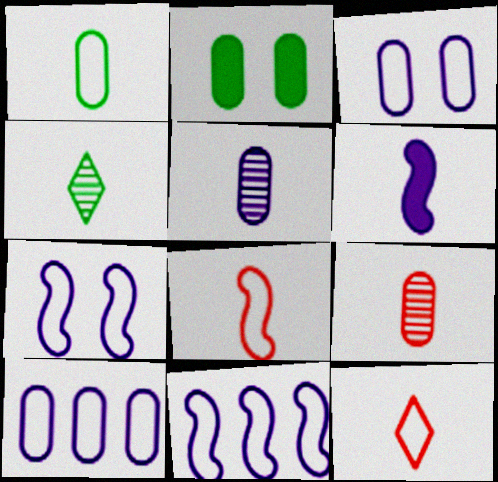[[2, 9, 10]]